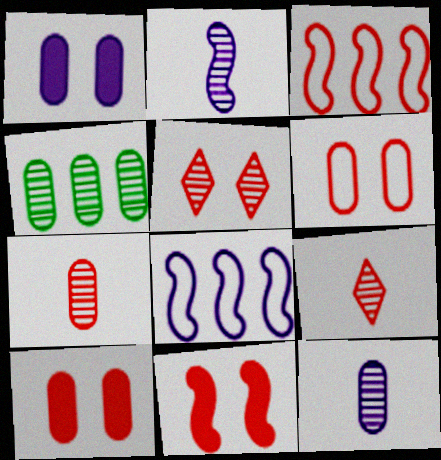[[2, 4, 5], 
[3, 9, 10], 
[5, 6, 11]]